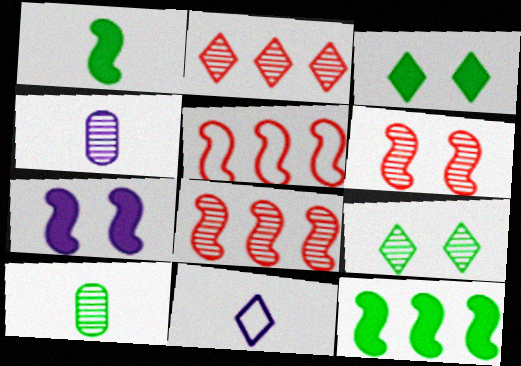[[2, 3, 11], 
[3, 4, 5], 
[4, 8, 9]]